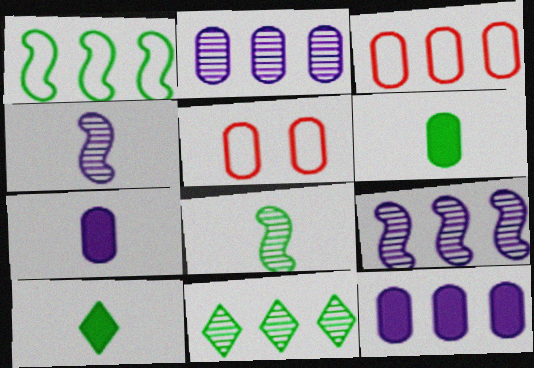[[2, 5, 6], 
[5, 9, 10]]